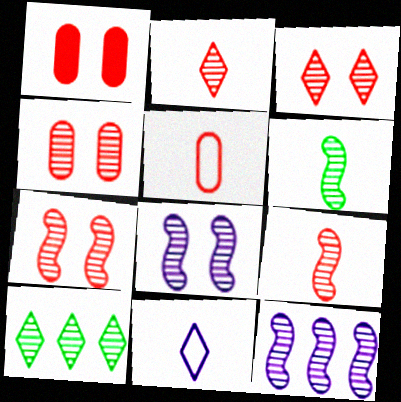[[3, 4, 7], 
[6, 7, 12]]